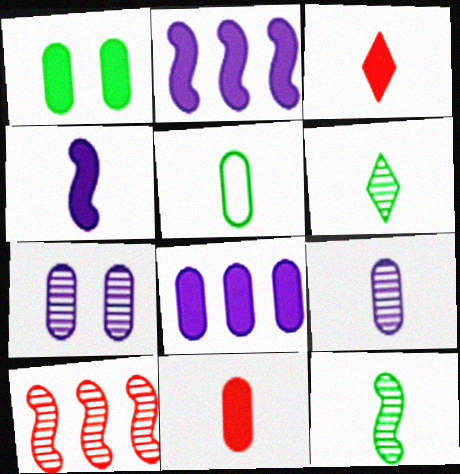[[1, 2, 3], 
[1, 8, 11], 
[5, 9, 11], 
[6, 7, 10]]